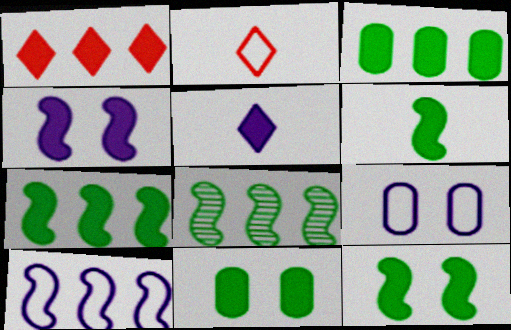[[6, 7, 12]]